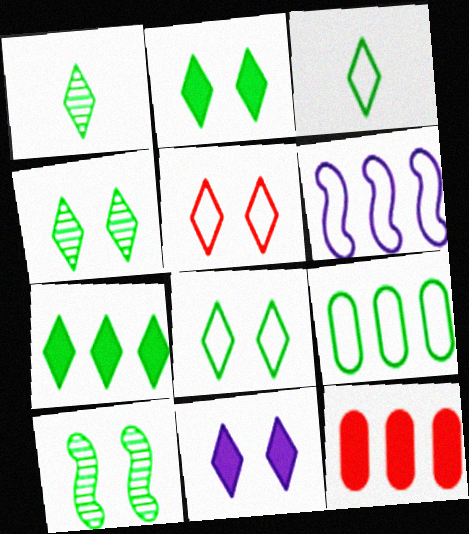[[1, 7, 8], 
[2, 4, 8], 
[3, 4, 7], 
[4, 5, 11]]